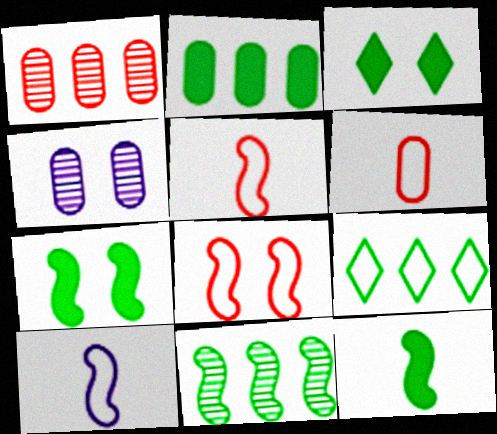[[1, 3, 10], 
[2, 3, 12], 
[2, 4, 6], 
[2, 9, 11], 
[3, 4, 8]]